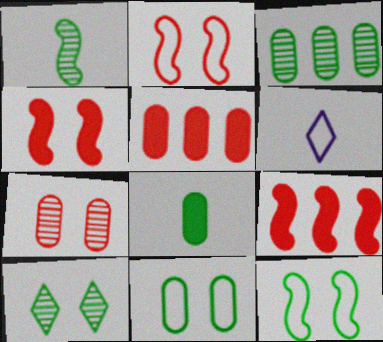[[1, 3, 10], 
[3, 4, 6], 
[3, 8, 11]]